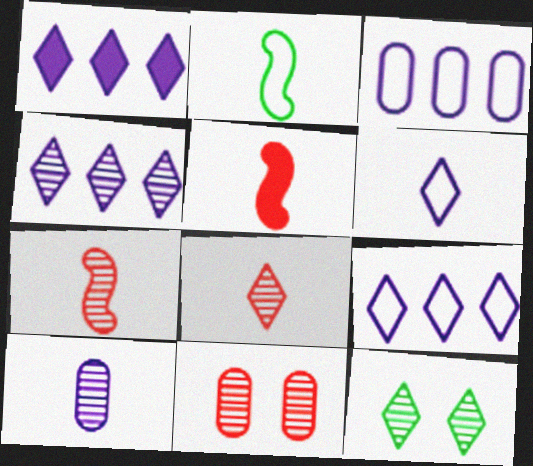[[1, 2, 11], 
[1, 4, 9], 
[3, 5, 12], 
[4, 8, 12]]